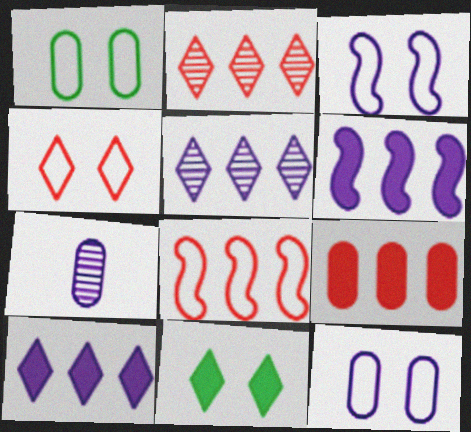[[1, 3, 4], 
[1, 7, 9], 
[2, 8, 9], 
[3, 7, 10], 
[7, 8, 11]]